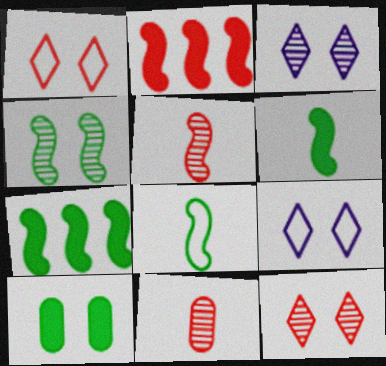[[1, 2, 11], 
[4, 7, 8], 
[7, 9, 11]]